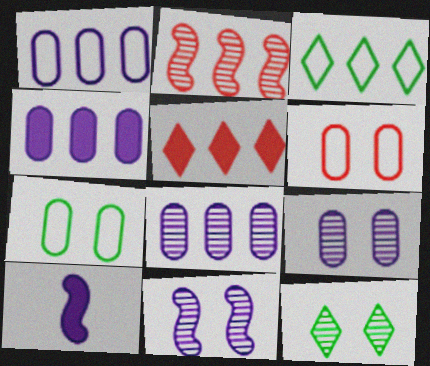[[1, 4, 8], 
[2, 3, 4]]